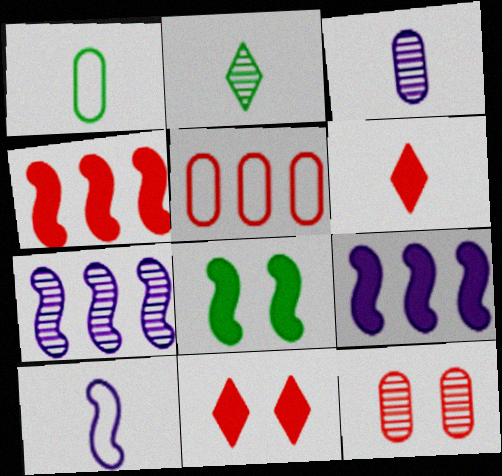[[1, 7, 11], 
[2, 7, 12]]